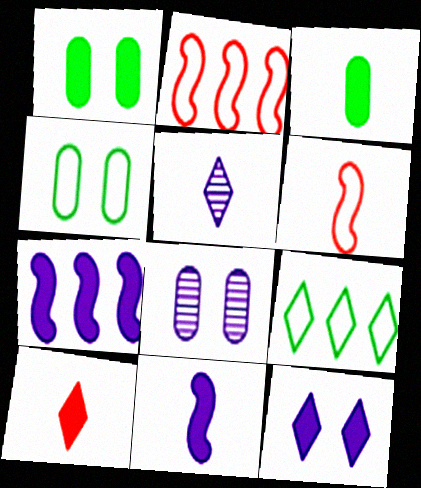[[1, 2, 5], 
[1, 7, 10], 
[3, 5, 6], 
[3, 10, 11]]